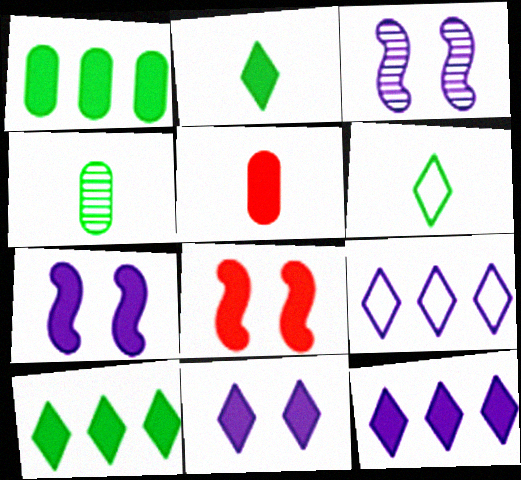[[4, 8, 9], 
[5, 7, 10]]